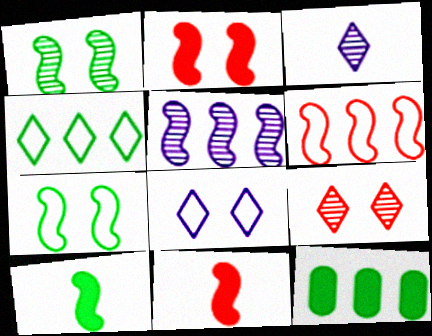[[5, 7, 11]]